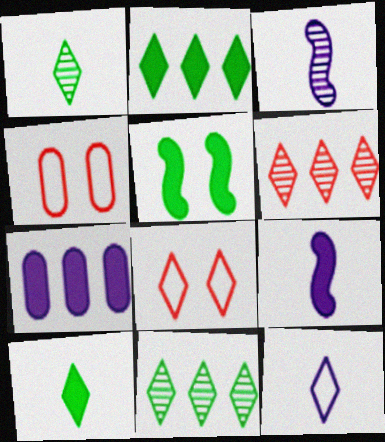[[2, 3, 4], 
[4, 9, 11]]